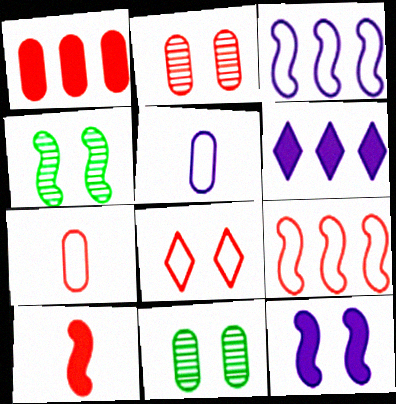[[1, 2, 7], 
[1, 5, 11], 
[3, 4, 10], 
[4, 6, 7], 
[7, 8, 9], 
[8, 11, 12]]